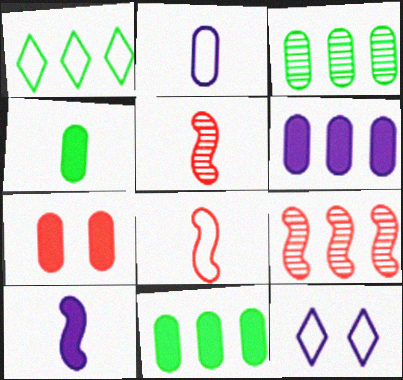[[1, 6, 9], 
[2, 3, 7], 
[4, 6, 7], 
[4, 9, 12], 
[5, 11, 12]]